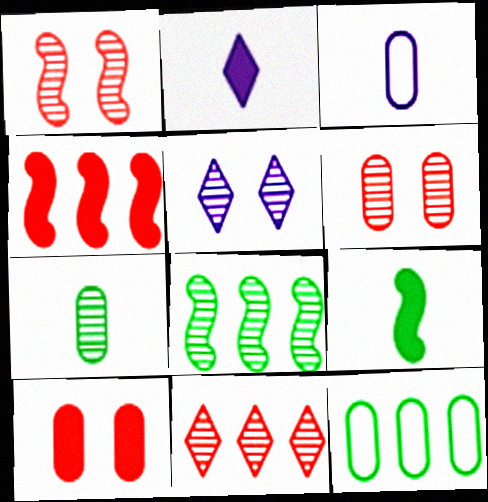[[1, 2, 12]]